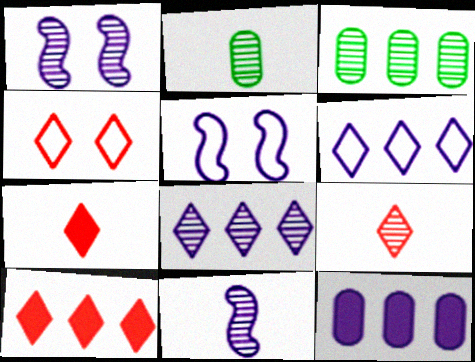[[1, 3, 9], 
[2, 5, 10], 
[2, 9, 11], 
[3, 5, 7], 
[4, 9, 10]]